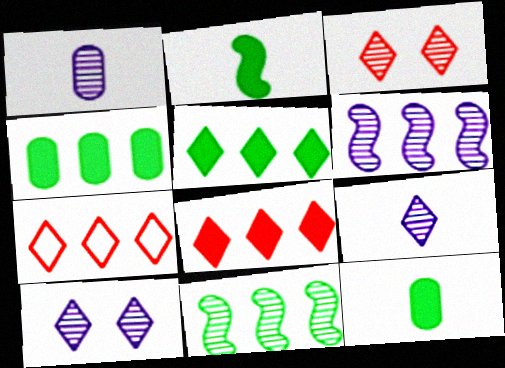[[1, 3, 11], 
[1, 6, 10], 
[4, 6, 7]]